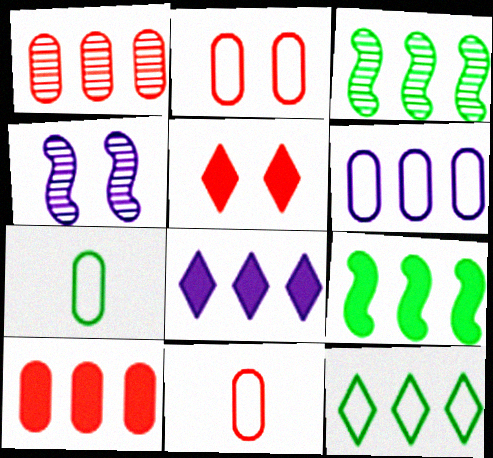[[2, 6, 7], 
[8, 9, 10]]